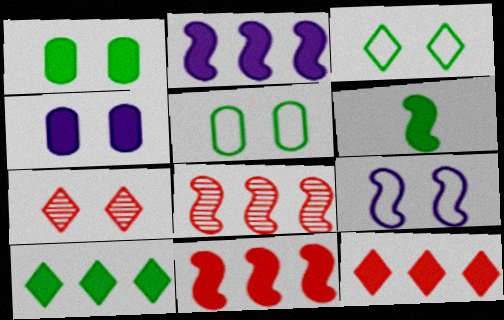[[1, 6, 10], 
[1, 7, 9], 
[4, 6, 12], 
[6, 8, 9]]